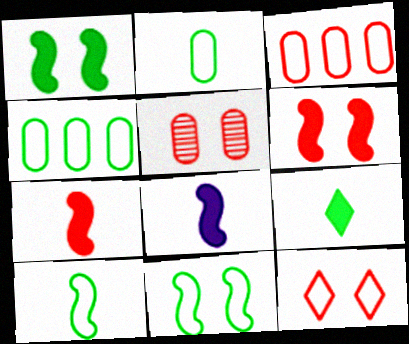[[5, 6, 12]]